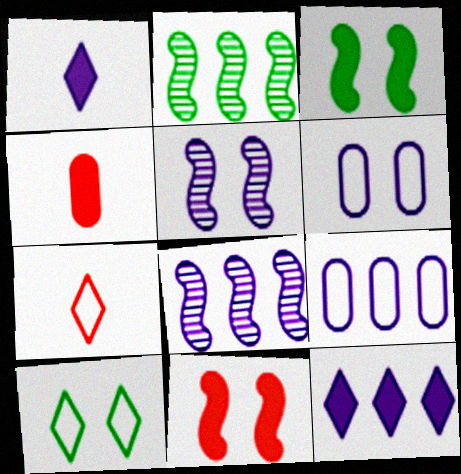[[1, 5, 9], 
[1, 6, 8], 
[3, 4, 12], 
[4, 8, 10], 
[8, 9, 12]]